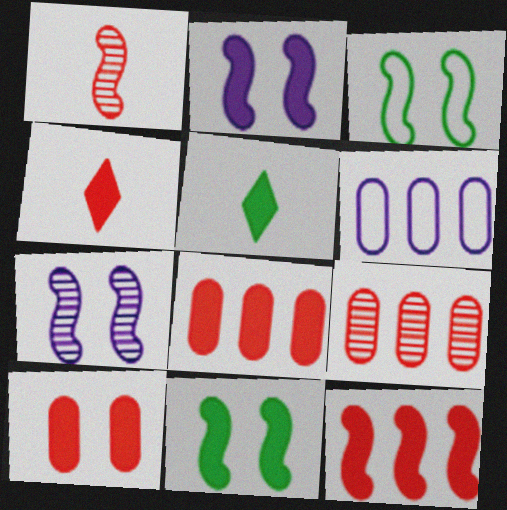[[2, 5, 8], 
[4, 10, 12]]